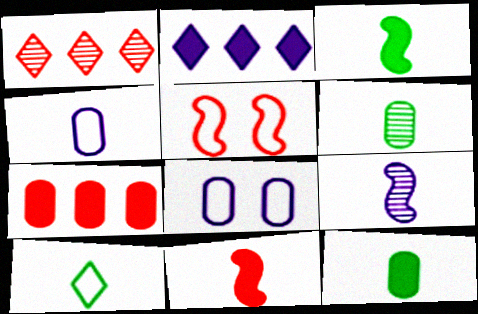[[1, 3, 8], 
[2, 5, 6], 
[2, 8, 9], 
[3, 6, 10], 
[6, 7, 8]]